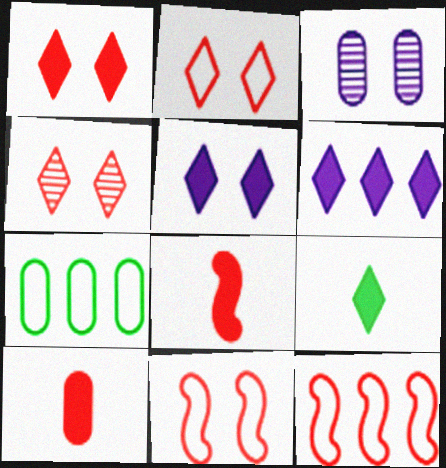[[1, 2, 4], 
[1, 6, 9], 
[3, 7, 10], 
[3, 9, 12], 
[4, 10, 12]]